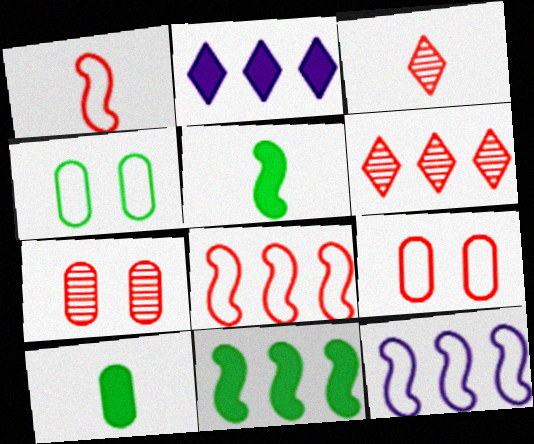[]